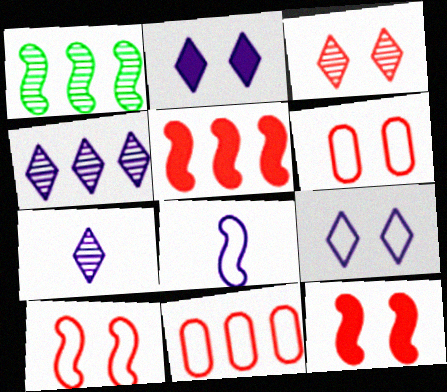[[1, 8, 12], 
[3, 6, 12]]